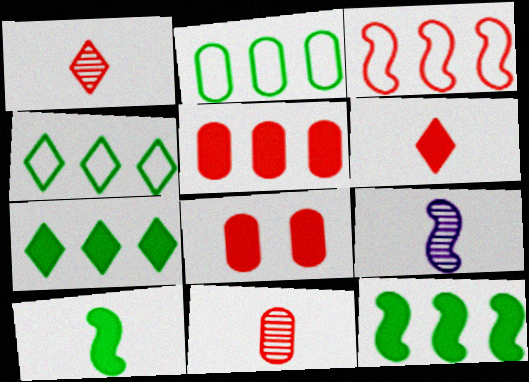[[1, 3, 8], 
[4, 8, 9]]